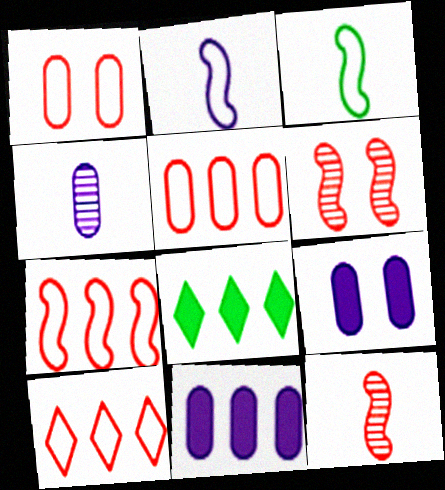[[5, 7, 10]]